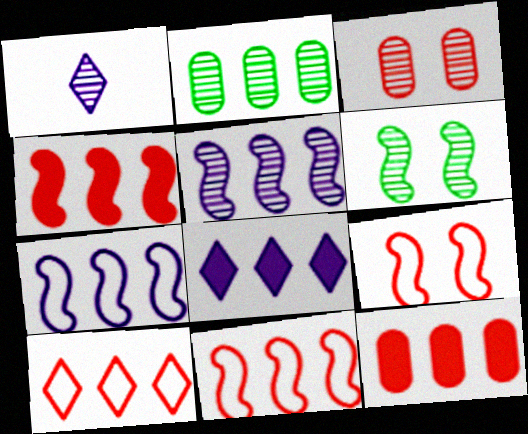[[2, 8, 11]]